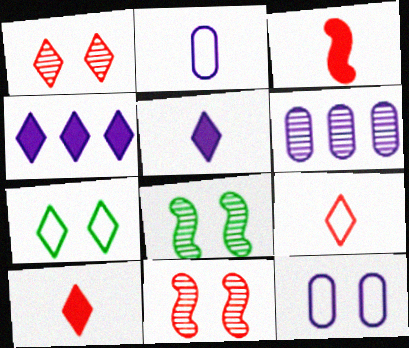[[3, 6, 7]]